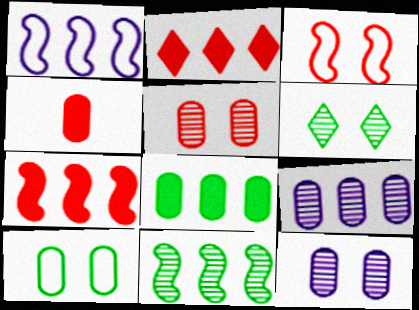[[1, 4, 6], 
[1, 7, 11], 
[4, 9, 10]]